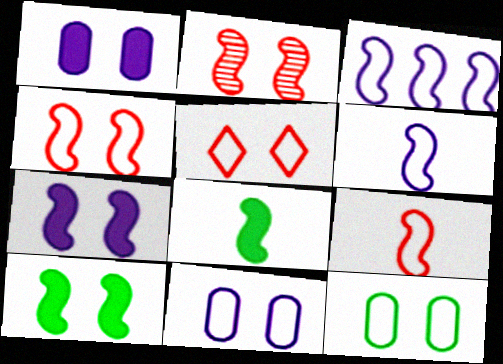[[2, 3, 8]]